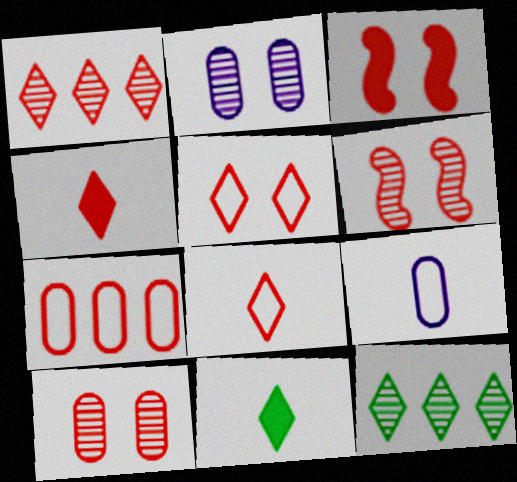[[1, 4, 5], 
[3, 5, 10], 
[3, 9, 12], 
[4, 6, 7]]